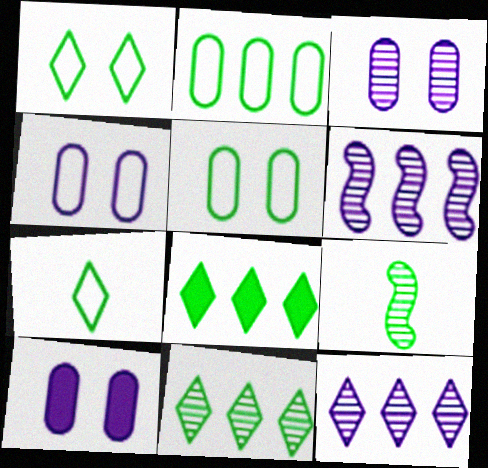[[3, 4, 10], 
[5, 8, 9]]